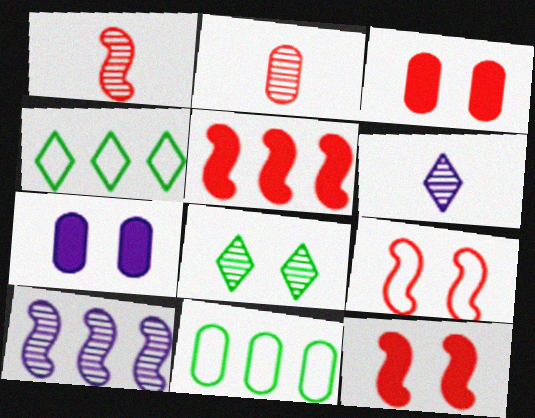[[1, 4, 7], 
[1, 5, 9], 
[2, 7, 11], 
[2, 8, 10], 
[6, 11, 12], 
[7, 8, 9]]